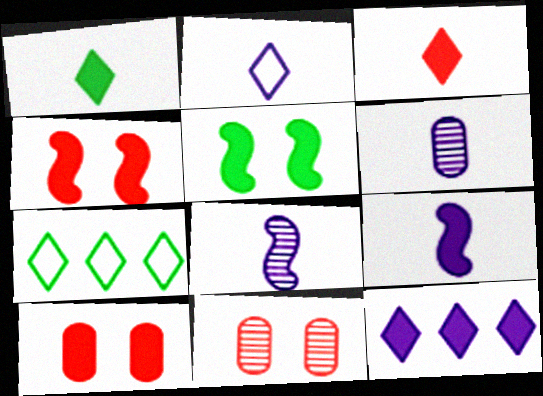[[2, 6, 9], 
[4, 6, 7], 
[7, 8, 10], 
[7, 9, 11]]